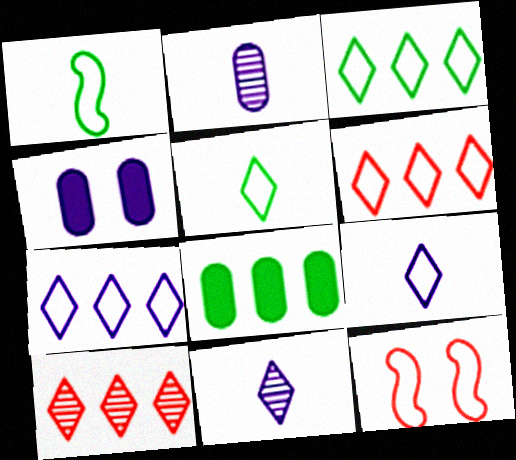[[1, 4, 10], 
[3, 6, 7], 
[8, 11, 12]]